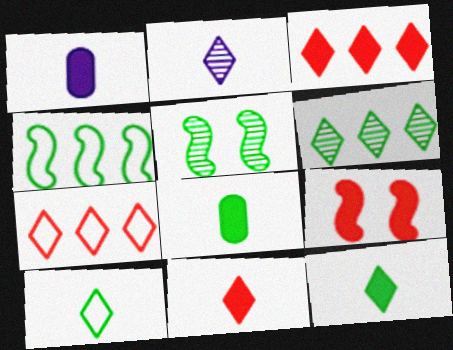[[1, 5, 7], 
[2, 10, 11]]